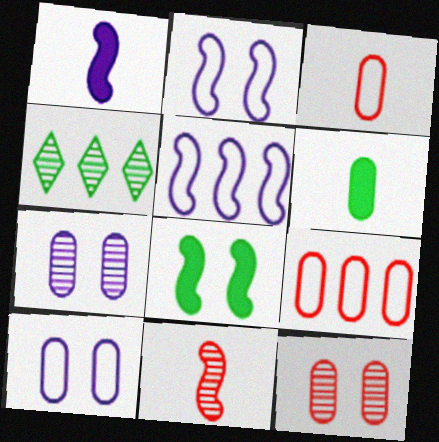[[4, 7, 11], 
[5, 8, 11], 
[6, 7, 9]]